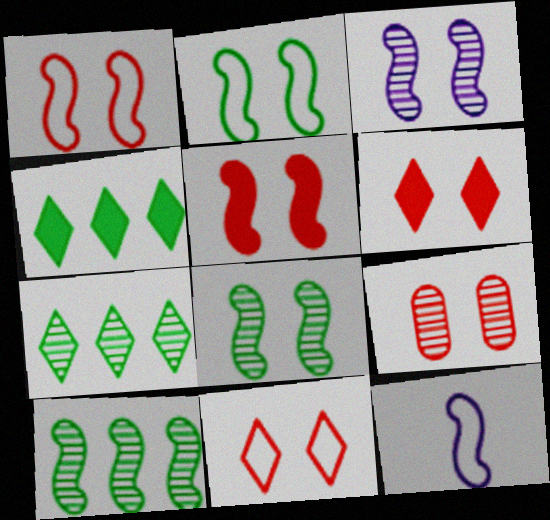[[1, 6, 9], 
[2, 3, 5], 
[4, 9, 12], 
[5, 9, 11], 
[5, 10, 12]]